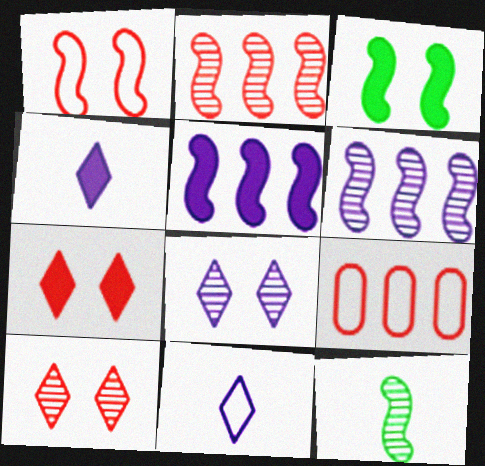[[1, 5, 12]]